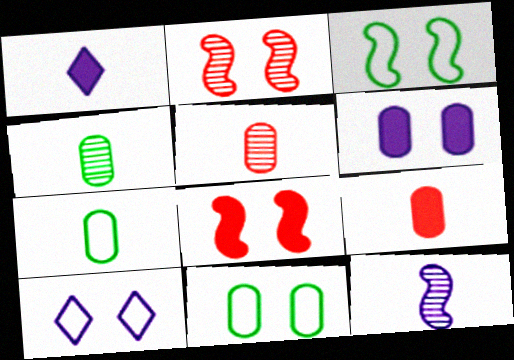[]